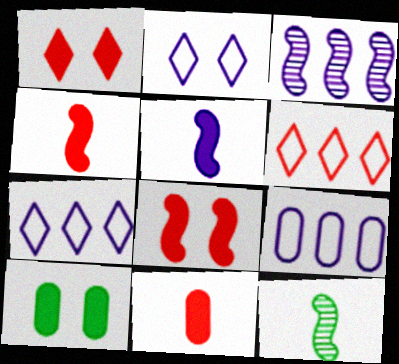[[1, 9, 12]]